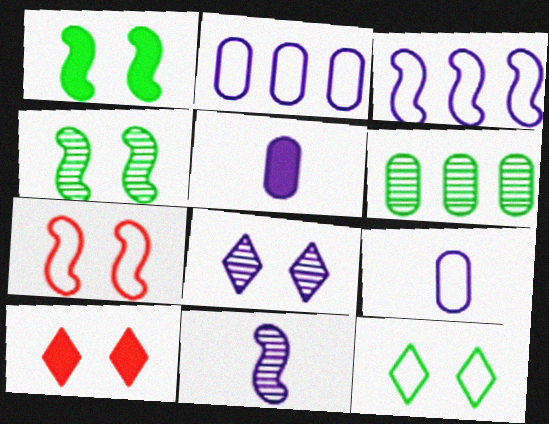[[3, 5, 8], 
[8, 10, 12]]